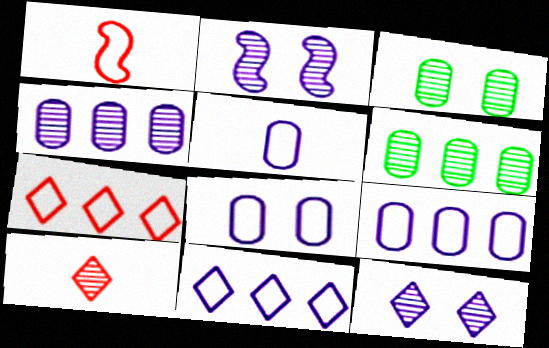[[2, 6, 10], 
[5, 8, 9]]